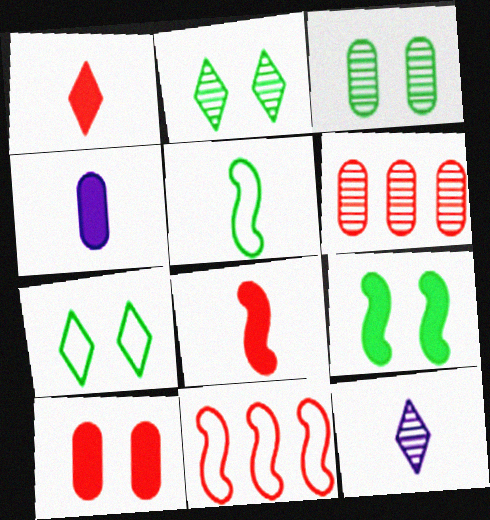[[2, 4, 11], 
[3, 7, 9]]